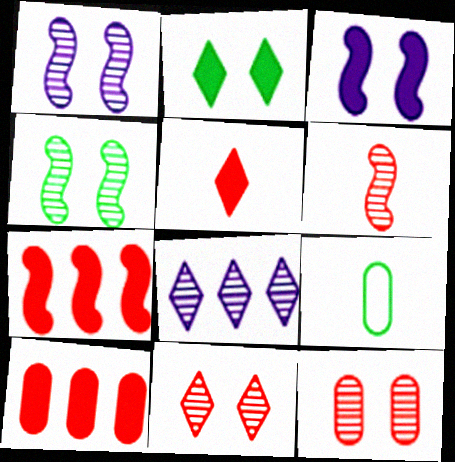[]